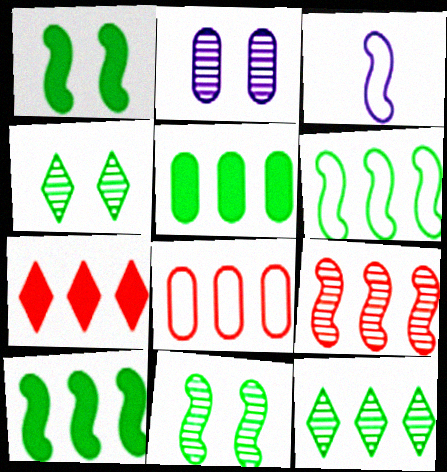[[1, 3, 9], 
[5, 6, 12], 
[7, 8, 9]]